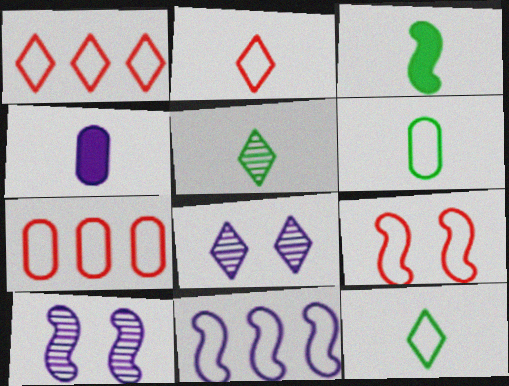[[2, 7, 9], 
[3, 5, 6], 
[3, 7, 8], 
[4, 8, 11]]